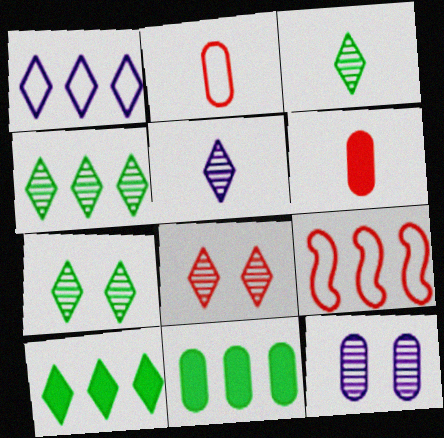[[2, 11, 12], 
[3, 4, 7], 
[4, 5, 8], 
[6, 8, 9]]